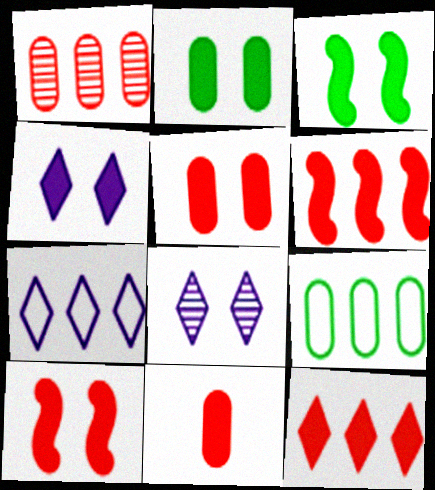[[2, 4, 10], 
[3, 4, 5], 
[10, 11, 12]]